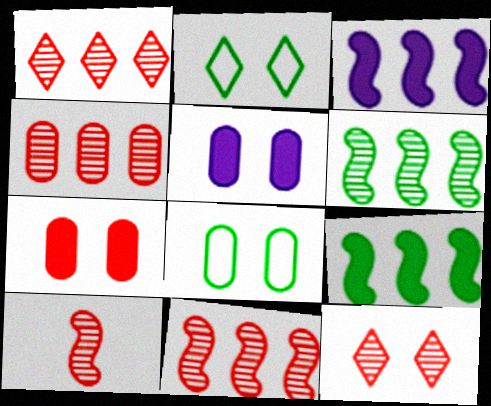[[1, 4, 11], 
[4, 10, 12]]